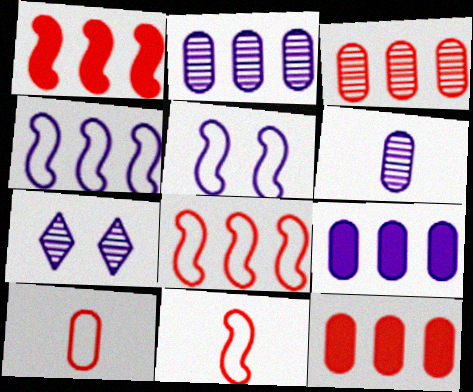[]